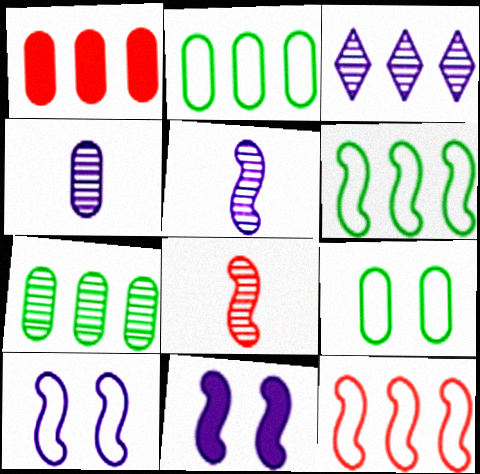[[1, 3, 6], 
[1, 4, 9], 
[6, 8, 11]]